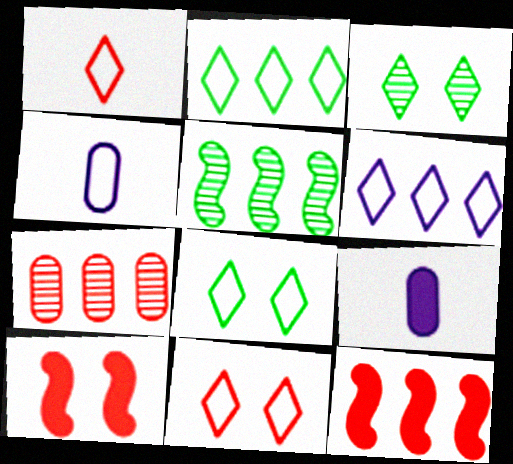[[1, 6, 8], 
[1, 7, 10], 
[3, 4, 12], 
[5, 9, 11]]